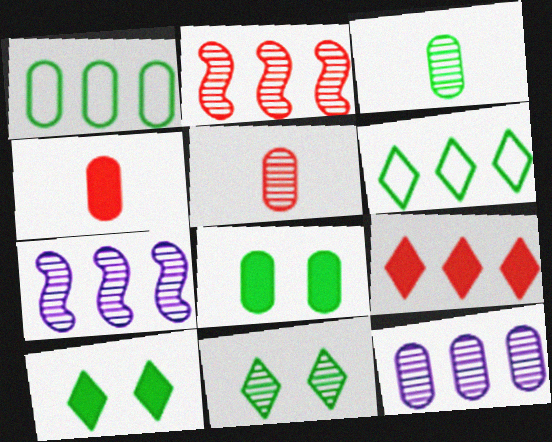[[1, 3, 8], 
[1, 7, 9], 
[5, 7, 11]]